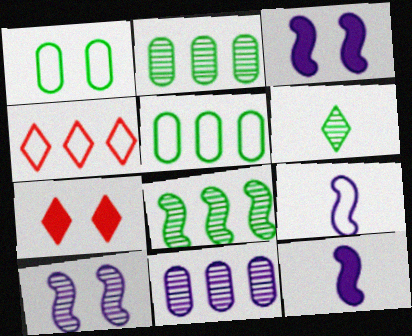[[1, 4, 9], 
[1, 7, 10], 
[2, 7, 9]]